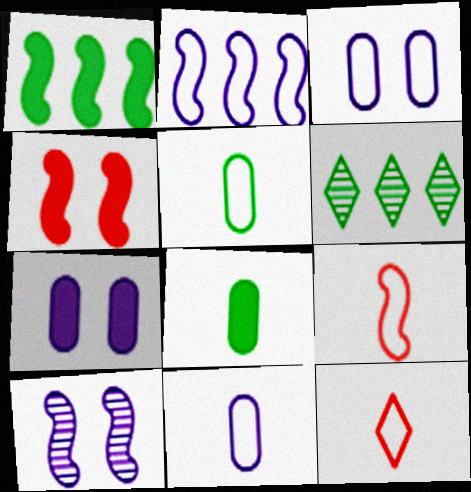[[1, 9, 10], 
[4, 6, 11], 
[6, 7, 9]]